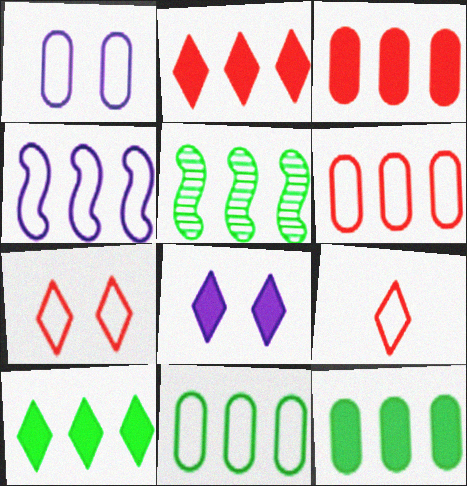[[5, 10, 11]]